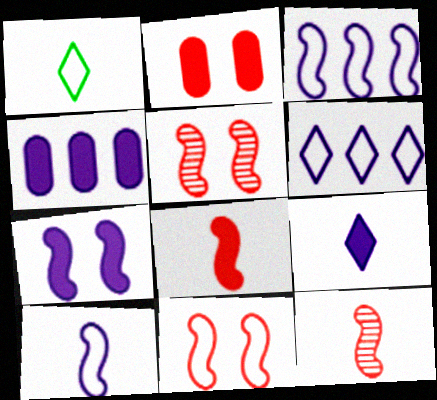[[1, 4, 5], 
[4, 7, 9]]